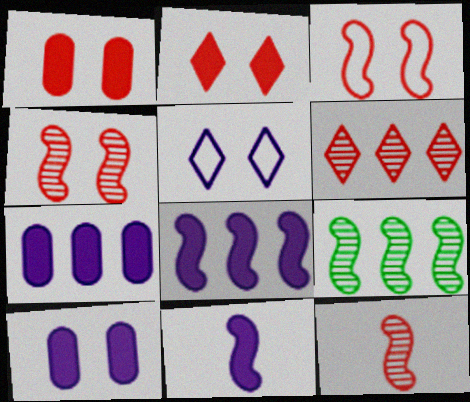[[3, 9, 11]]